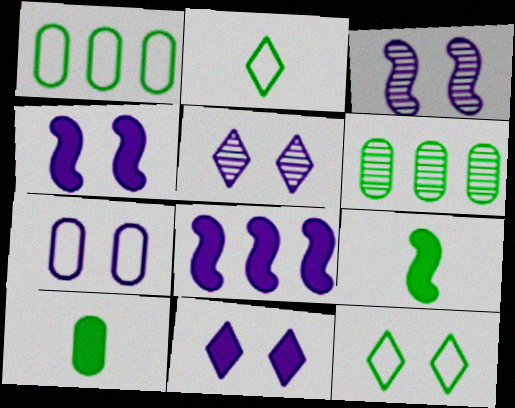[[3, 7, 11], 
[4, 5, 7], 
[6, 9, 12]]